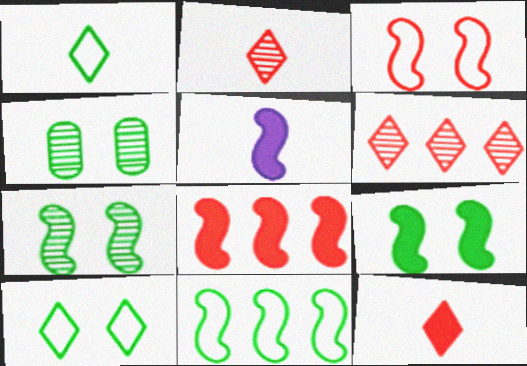[[4, 9, 10], 
[5, 8, 9]]